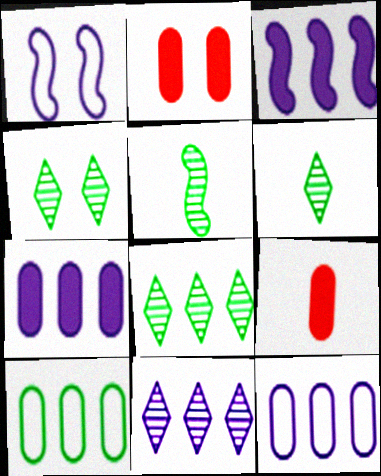[[1, 2, 4], 
[1, 8, 9], 
[3, 11, 12], 
[4, 6, 8]]